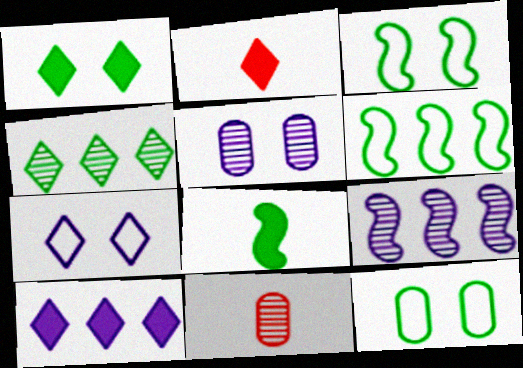[[1, 2, 10], 
[2, 4, 7], 
[2, 5, 6], 
[2, 9, 12], 
[3, 10, 11], 
[4, 8, 12]]